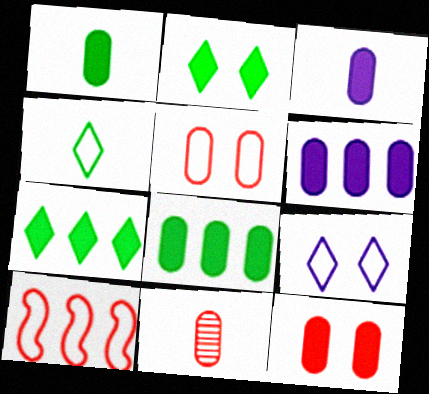[[1, 6, 12], 
[3, 8, 12]]